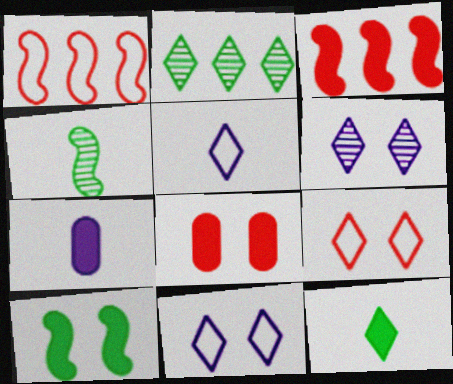[]